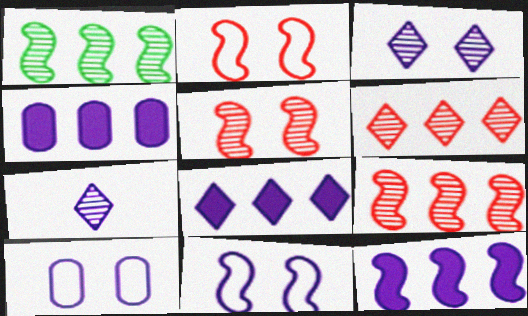[[4, 7, 11], 
[4, 8, 12], 
[7, 10, 12]]